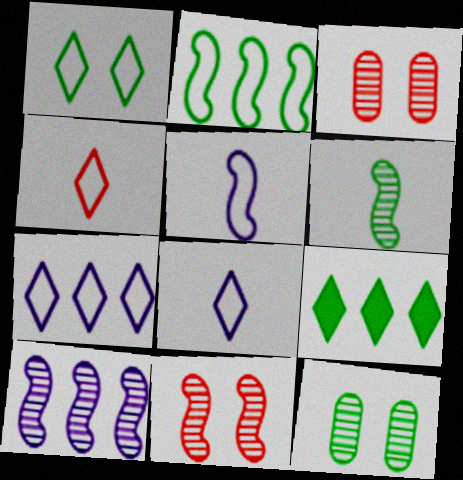[[1, 4, 7], 
[3, 5, 9], 
[6, 10, 11]]